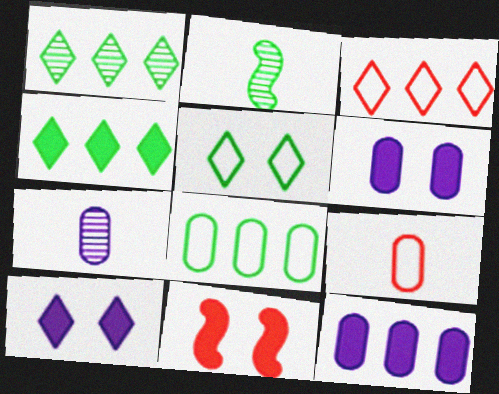[[2, 3, 6]]